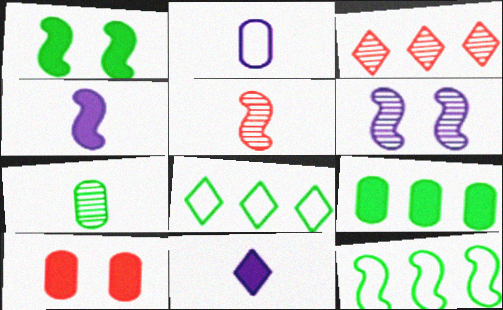[[1, 2, 3], 
[1, 7, 8], 
[3, 6, 7]]